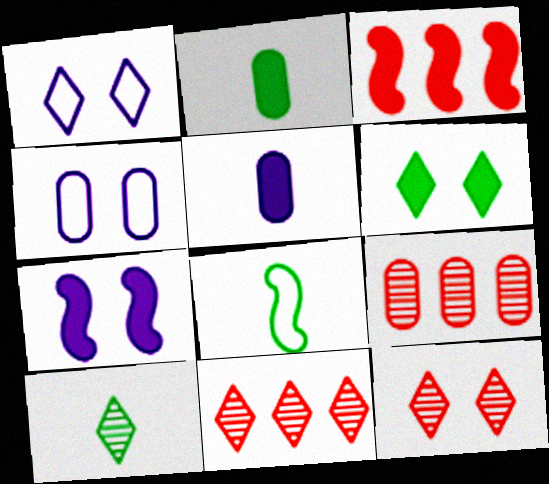[[1, 6, 12], 
[2, 4, 9], 
[2, 8, 10], 
[3, 4, 10], 
[3, 5, 6]]